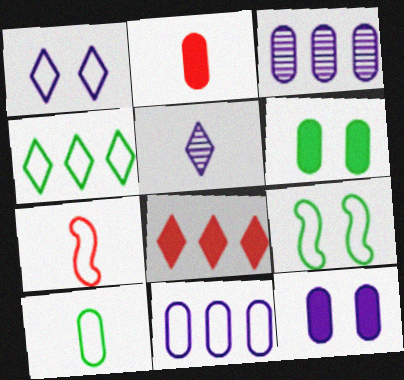[[4, 9, 10]]